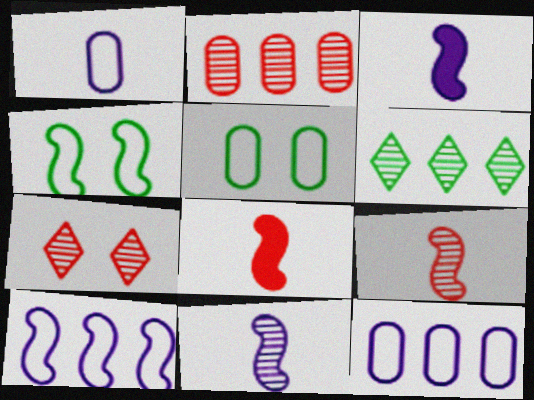[[2, 7, 9]]